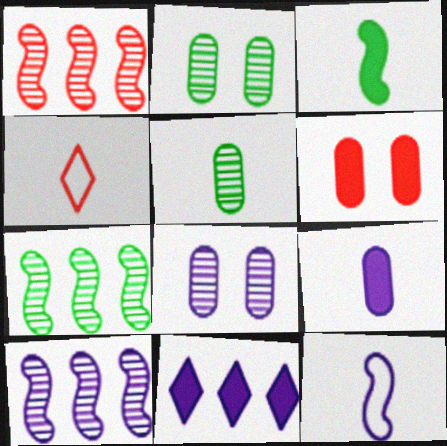[[1, 4, 6], 
[1, 7, 10], 
[3, 6, 11], 
[8, 11, 12]]